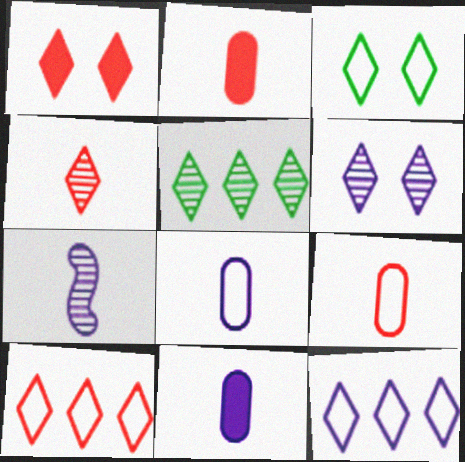[[1, 3, 6], 
[1, 4, 10], 
[4, 5, 6]]